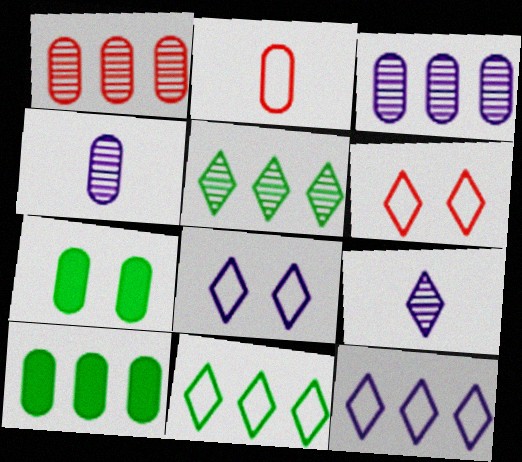[[2, 3, 7]]